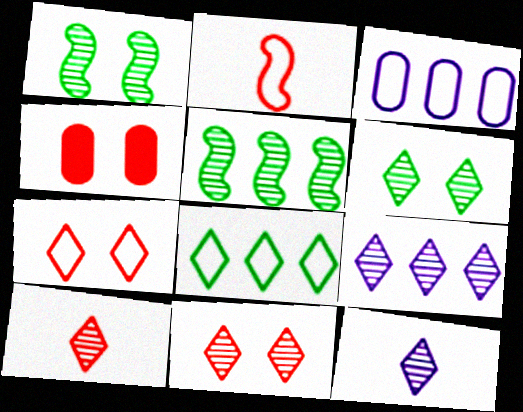[[6, 9, 10]]